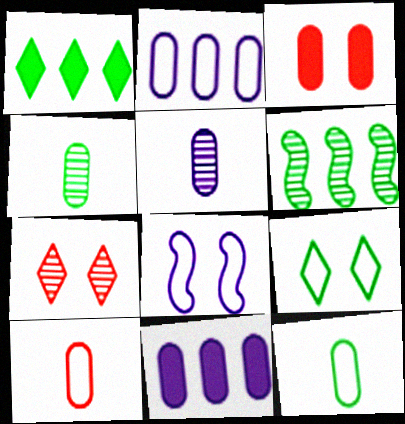[[2, 3, 4], 
[5, 6, 7]]